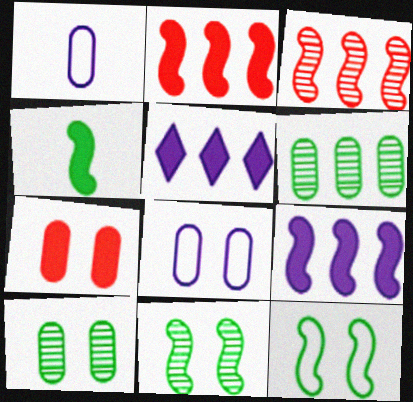[[1, 6, 7], 
[4, 5, 7], 
[7, 8, 10]]